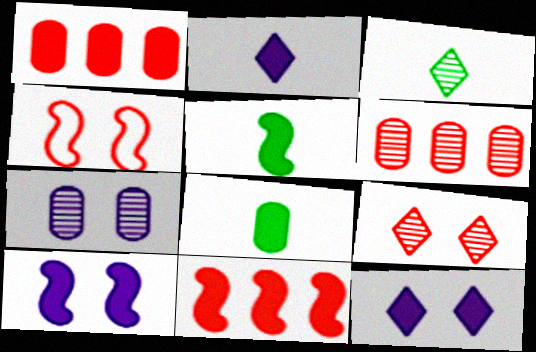[[1, 5, 12], 
[5, 10, 11], 
[8, 11, 12]]